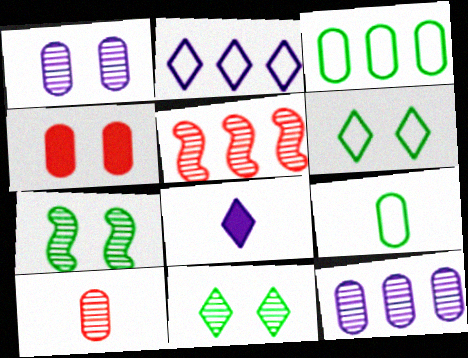[[4, 9, 12]]